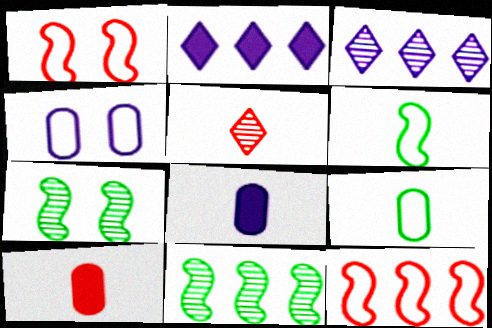[[5, 6, 8]]